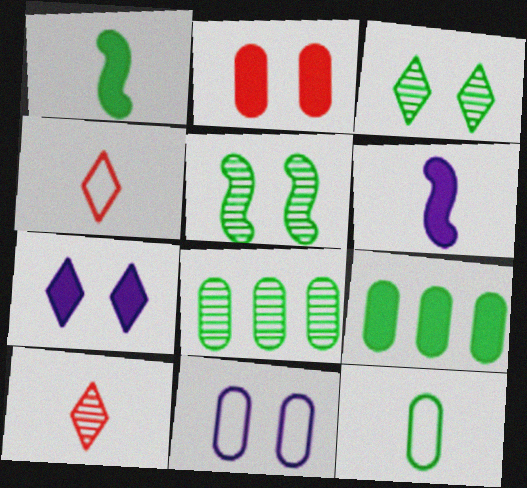[[6, 10, 12]]